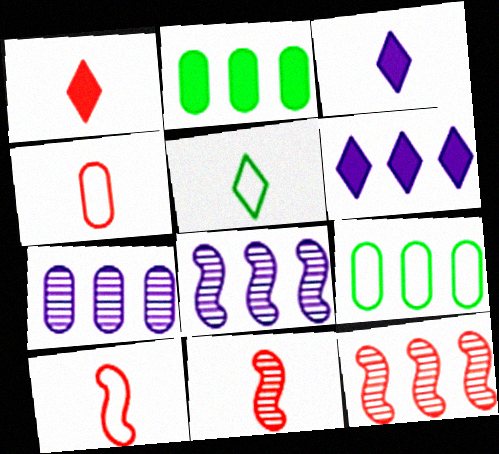[[1, 4, 11], 
[6, 9, 12]]